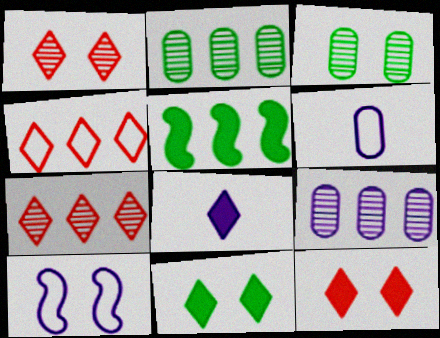[[1, 5, 6], 
[3, 10, 12], 
[4, 5, 9], 
[8, 9, 10]]